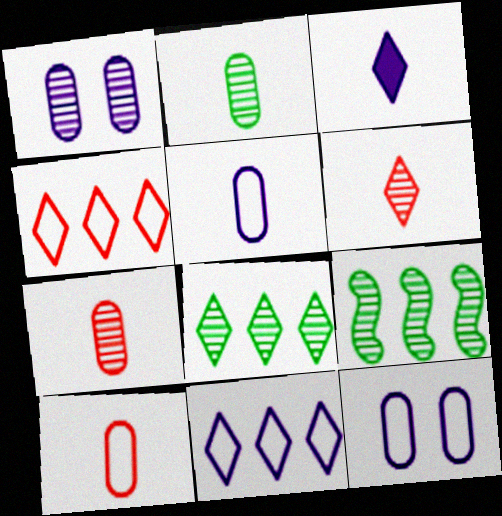[[1, 6, 9]]